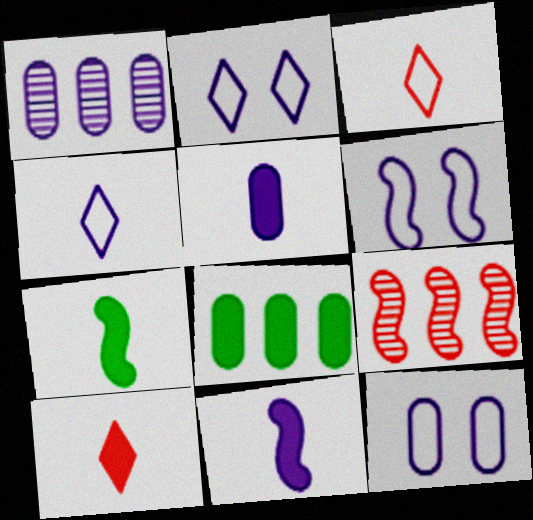[[1, 2, 11], 
[1, 5, 12], 
[2, 6, 12], 
[5, 7, 10], 
[6, 7, 9]]